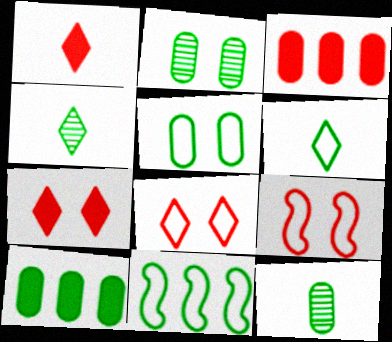[[5, 6, 11], 
[5, 10, 12]]